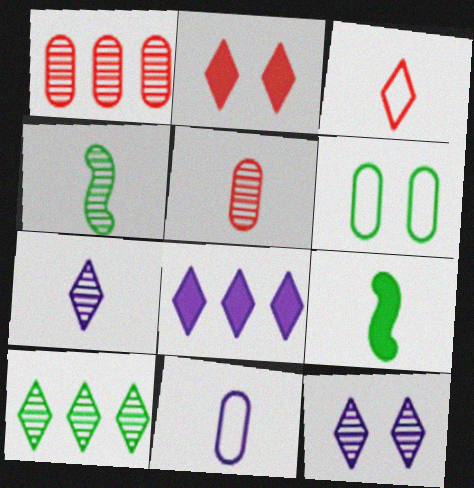[[1, 4, 12], 
[4, 5, 7], 
[6, 9, 10]]